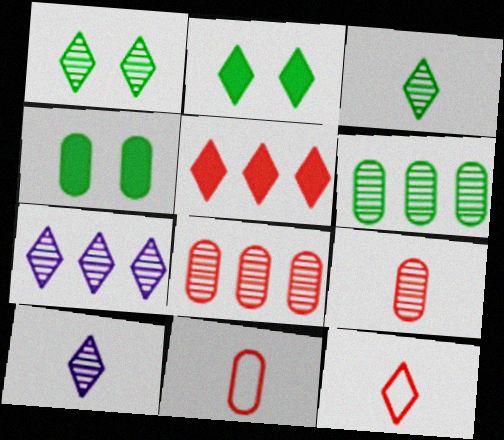[[2, 7, 12]]